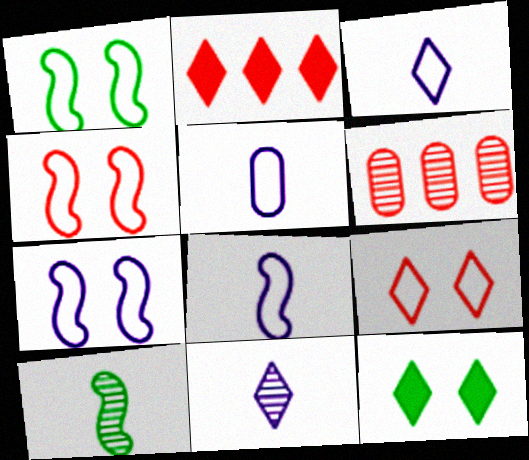[[1, 4, 7], 
[3, 5, 8], 
[6, 8, 12]]